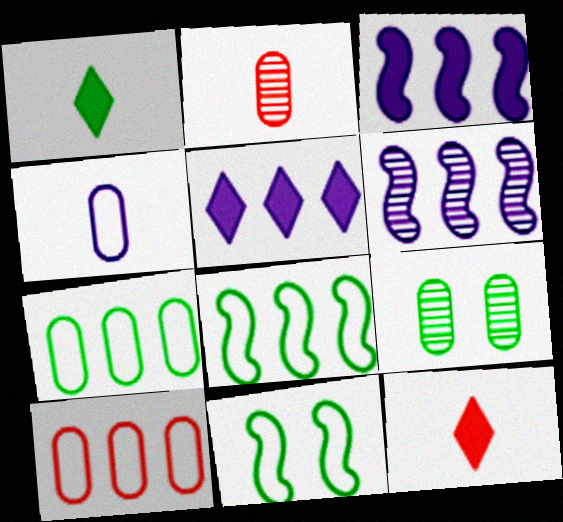[[1, 8, 9], 
[2, 5, 11]]